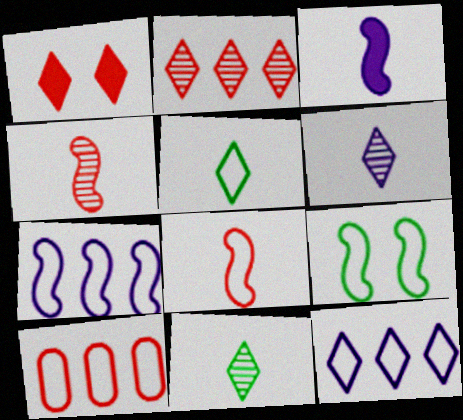[[1, 4, 10], 
[1, 11, 12], 
[7, 8, 9]]